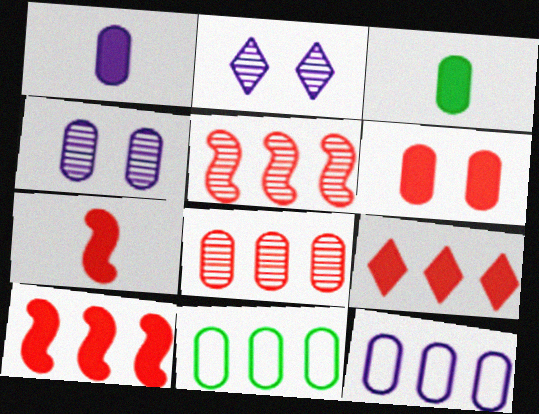[[1, 4, 12], 
[2, 7, 11], 
[6, 7, 9]]